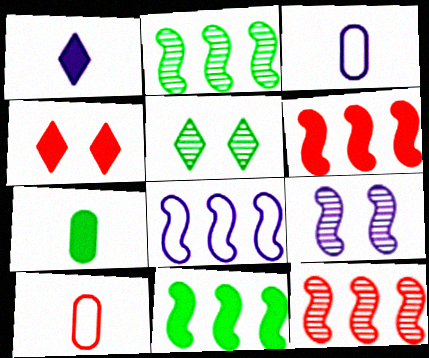[[2, 3, 4], 
[2, 6, 8], 
[3, 5, 6], 
[4, 10, 12], 
[8, 11, 12]]